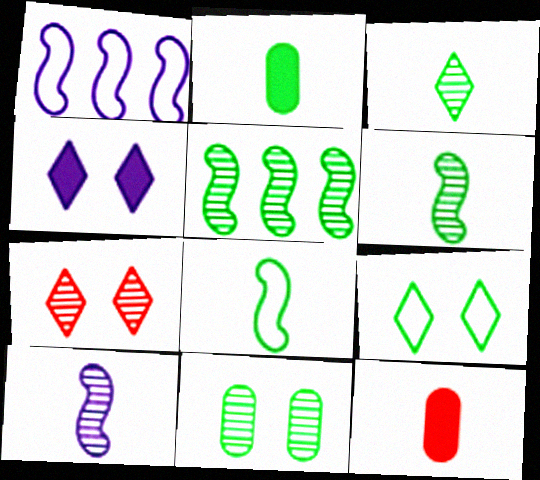[[1, 2, 7], 
[2, 3, 8], 
[2, 5, 9], 
[3, 5, 11], 
[4, 7, 9]]